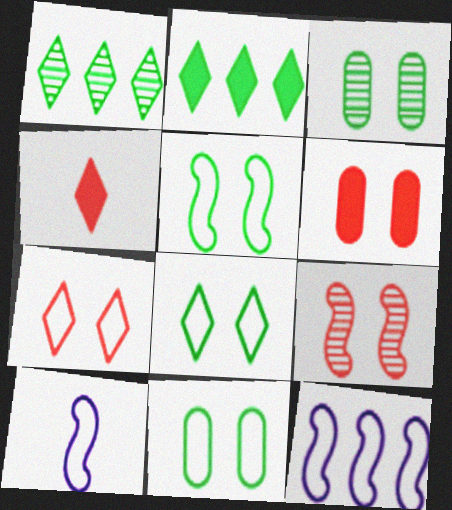[[1, 6, 10], 
[3, 4, 12], 
[5, 8, 11], 
[6, 7, 9]]